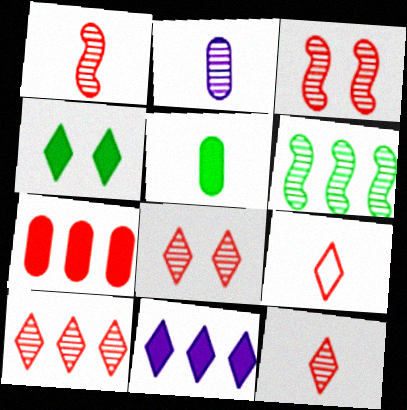[[2, 6, 8], 
[3, 7, 9], 
[8, 10, 12]]